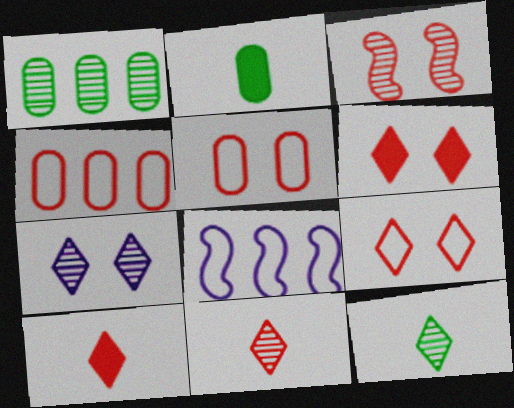[[3, 4, 10], 
[3, 5, 6]]